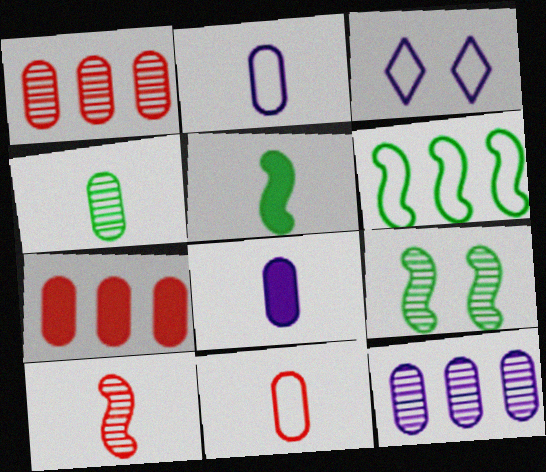[[1, 3, 5], 
[3, 6, 11], 
[4, 8, 11], 
[5, 6, 9]]